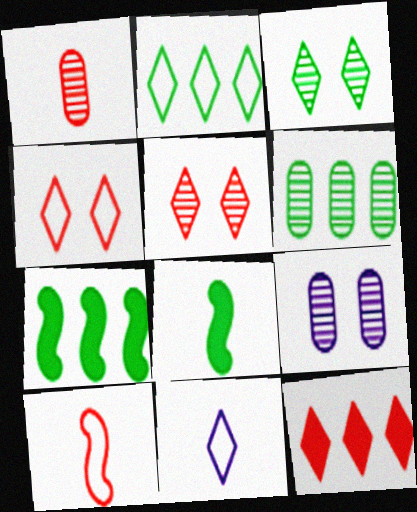[[1, 6, 9], 
[1, 8, 11], 
[2, 4, 11], 
[2, 6, 7], 
[3, 11, 12]]